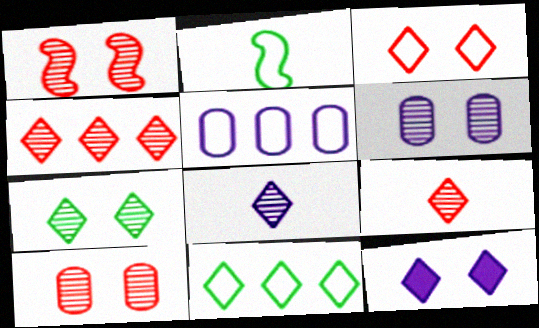[[1, 6, 7], 
[2, 3, 5], 
[3, 7, 12], 
[4, 7, 8], 
[9, 11, 12]]